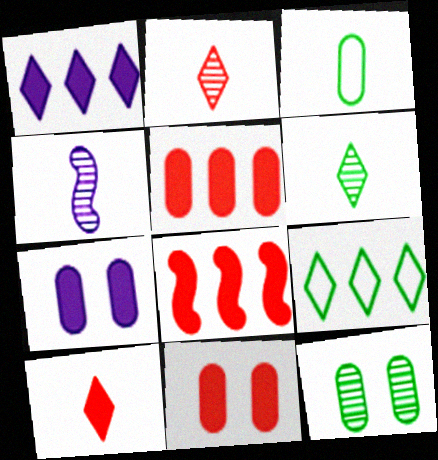[[3, 4, 10], 
[4, 9, 11], 
[8, 10, 11]]